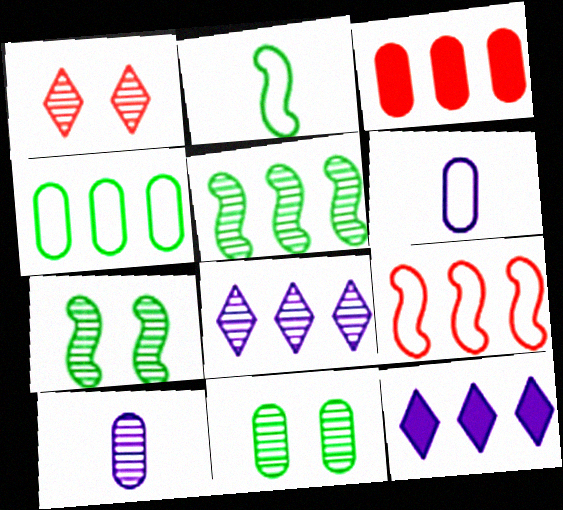[[1, 5, 10], 
[3, 6, 11]]